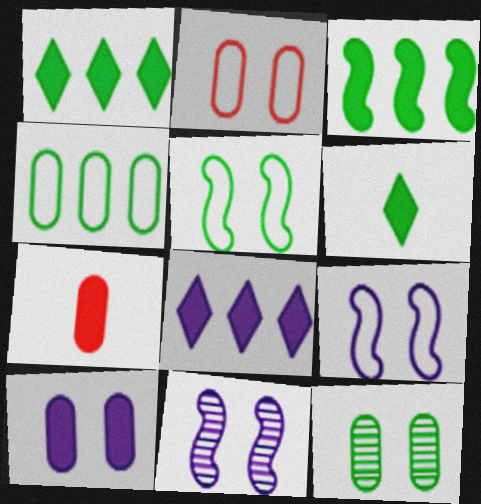[[2, 10, 12]]